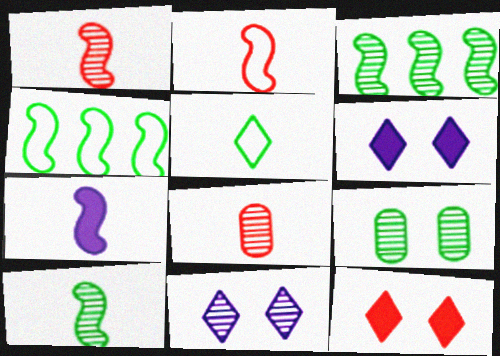[[2, 7, 10], 
[3, 8, 11], 
[4, 6, 8], 
[5, 7, 8]]